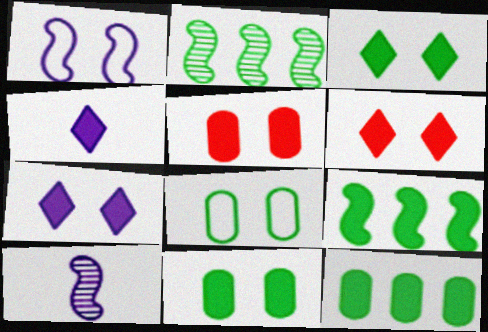[[3, 6, 7], 
[4, 5, 9]]